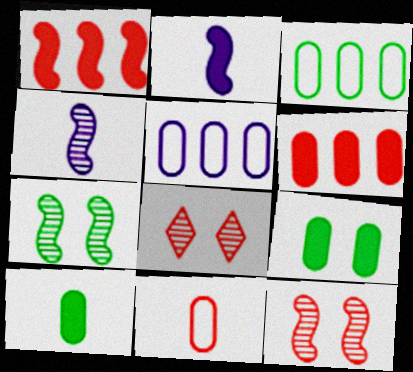[[1, 8, 11], 
[2, 3, 8]]